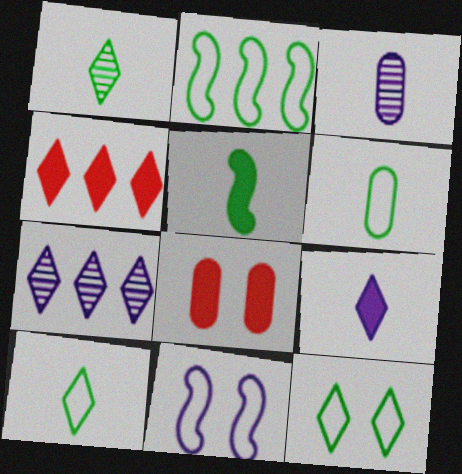[[1, 5, 6], 
[2, 6, 12]]